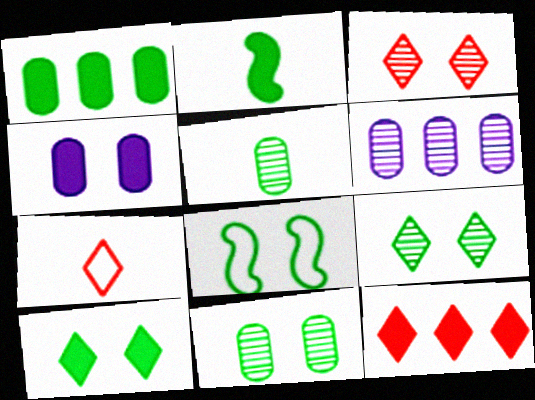[[1, 2, 10], 
[2, 4, 12], 
[3, 4, 8], 
[3, 7, 12], 
[8, 10, 11]]